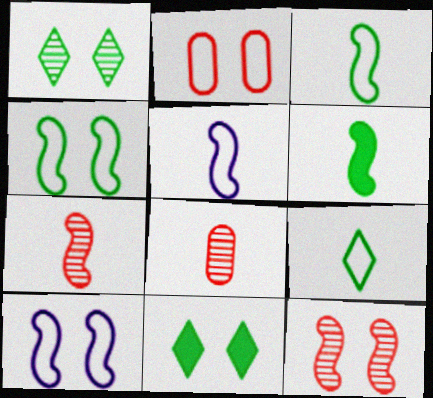[[5, 6, 7]]